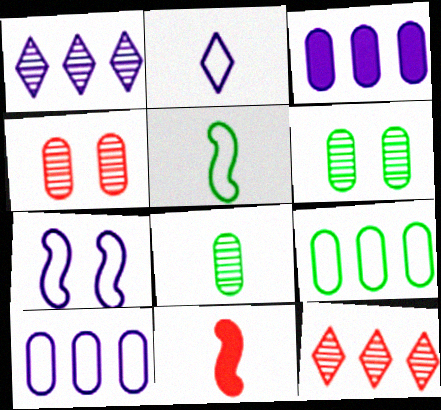[[2, 7, 10], 
[2, 8, 11]]